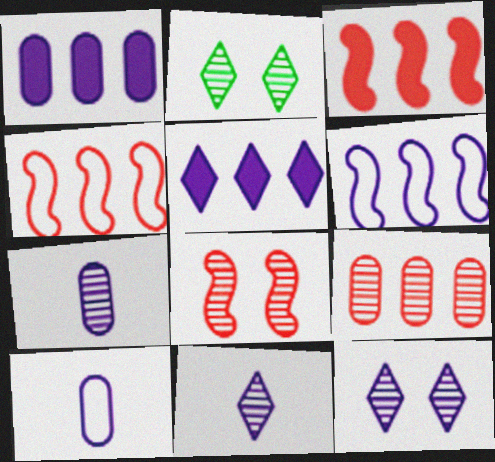[[2, 3, 10]]